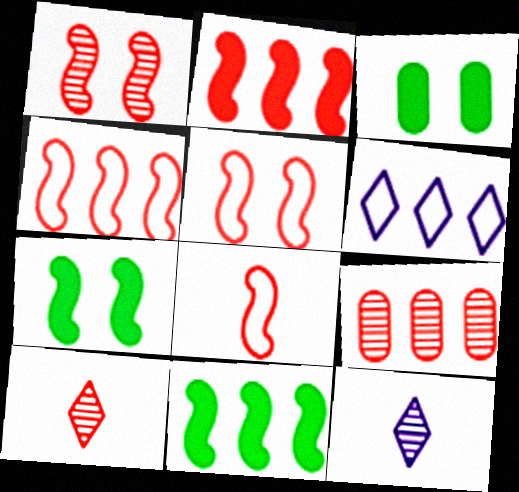[[1, 2, 8], 
[1, 9, 10], 
[3, 4, 12], 
[4, 5, 8], 
[6, 9, 11]]